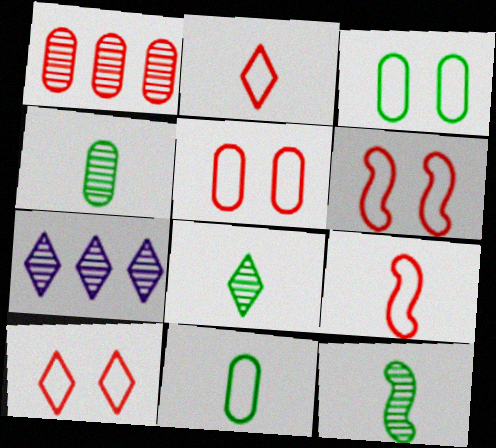[[4, 8, 12], 
[5, 6, 10]]